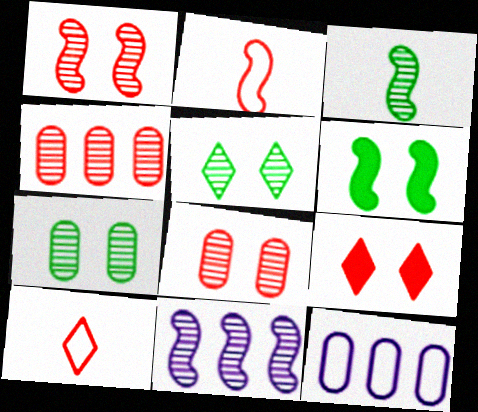[[1, 3, 11], 
[2, 4, 9], 
[2, 6, 11], 
[3, 9, 12]]